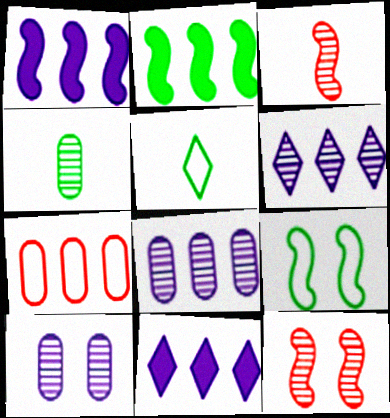[[1, 3, 9], 
[2, 6, 7], 
[4, 6, 12]]